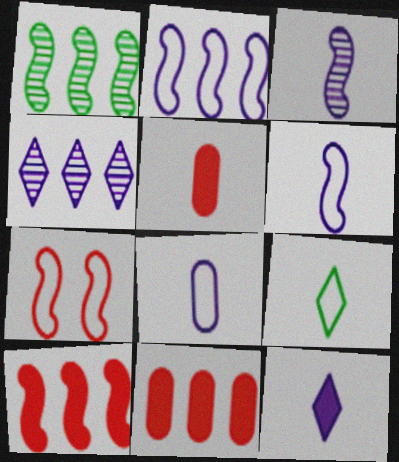[[1, 2, 10], 
[3, 5, 9], 
[3, 8, 12]]